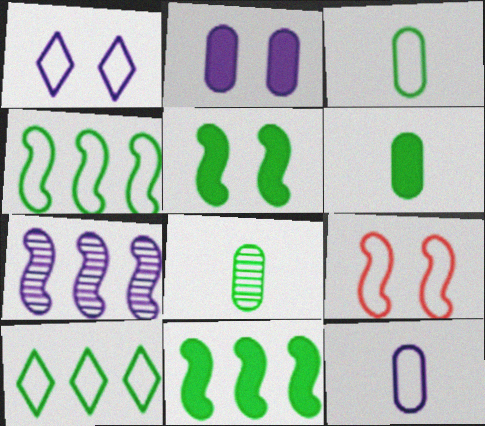[[3, 6, 8], 
[5, 8, 10], 
[9, 10, 12]]